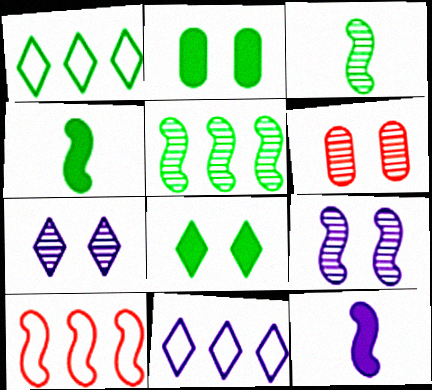[[1, 2, 3], 
[1, 6, 12], 
[4, 6, 11], 
[4, 9, 10]]